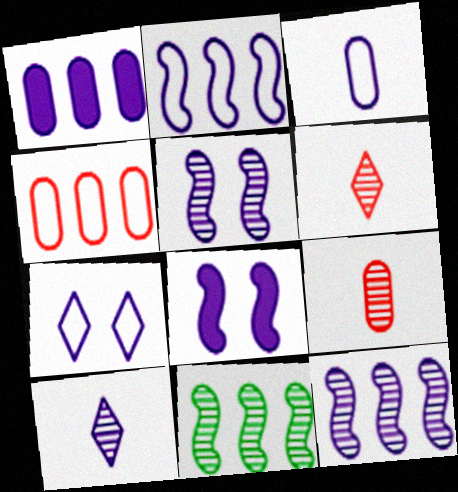[[2, 3, 7]]